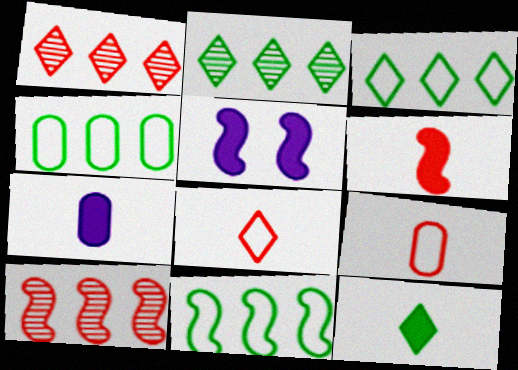[[2, 5, 9], 
[3, 4, 11], 
[6, 7, 12]]